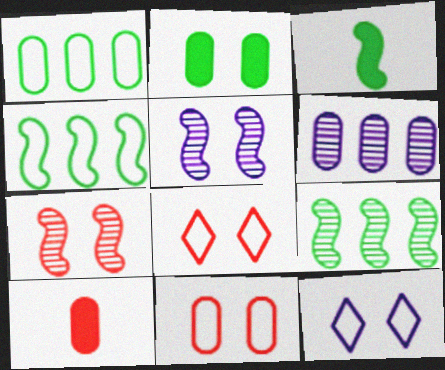[[2, 5, 8], 
[2, 7, 12], 
[3, 6, 8], 
[9, 10, 12]]